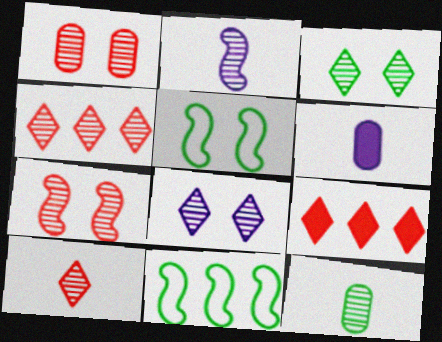[[2, 10, 12], 
[4, 5, 6]]